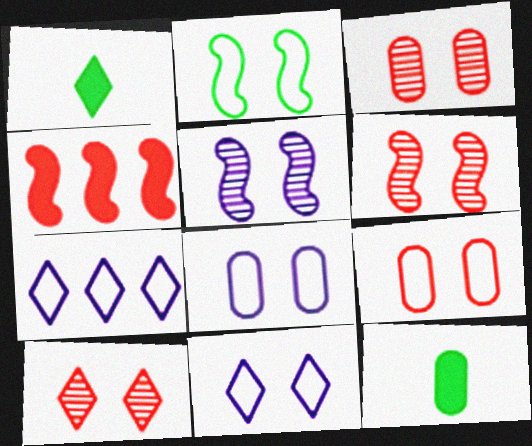[[1, 7, 10], 
[2, 9, 11], 
[3, 6, 10], 
[6, 7, 12]]